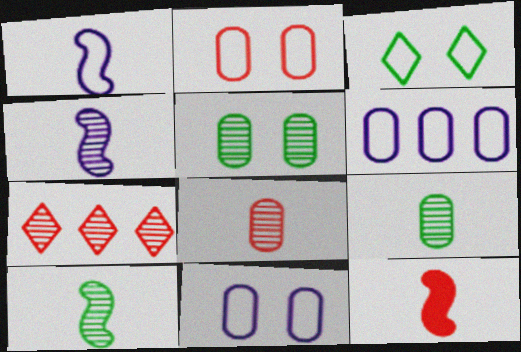[[1, 10, 12], 
[2, 7, 12], 
[4, 5, 7]]